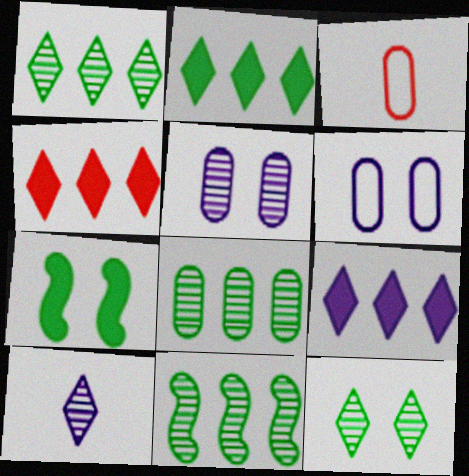[[1, 8, 11], 
[2, 4, 9]]